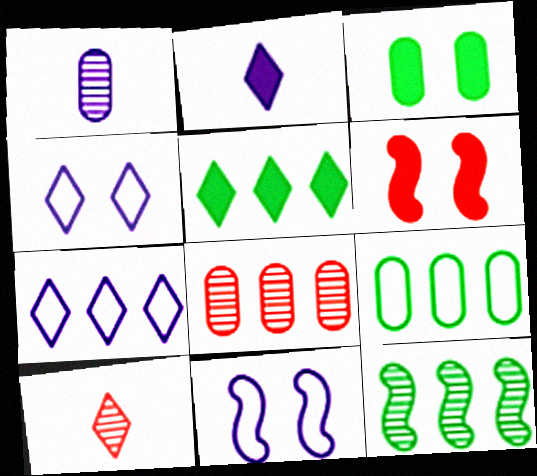[[4, 5, 10], 
[5, 9, 12]]